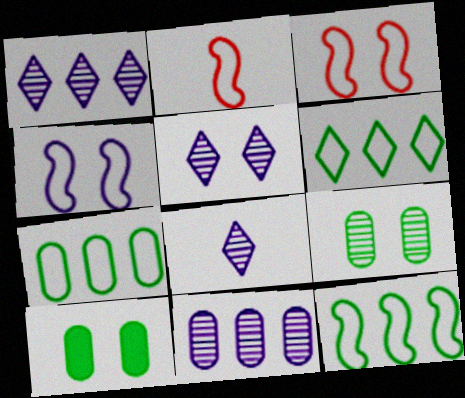[[1, 2, 10], 
[1, 5, 8], 
[2, 4, 12], 
[3, 5, 10], 
[6, 7, 12]]